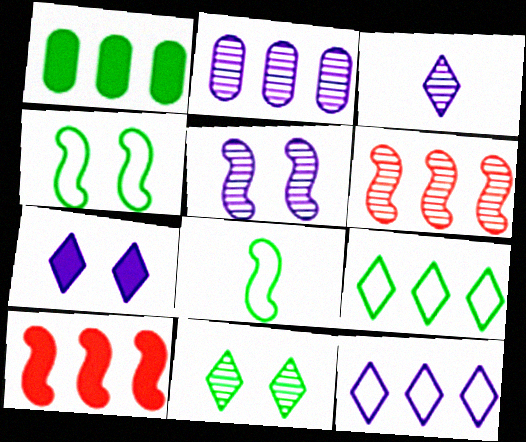[[1, 6, 12], 
[1, 8, 11], 
[2, 3, 5], 
[2, 9, 10], 
[3, 7, 12], 
[5, 8, 10]]